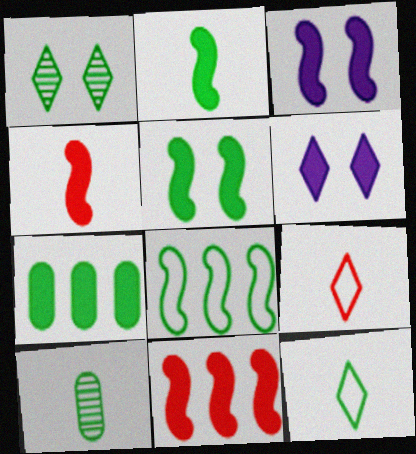[[2, 3, 11], 
[2, 10, 12], 
[4, 6, 7]]